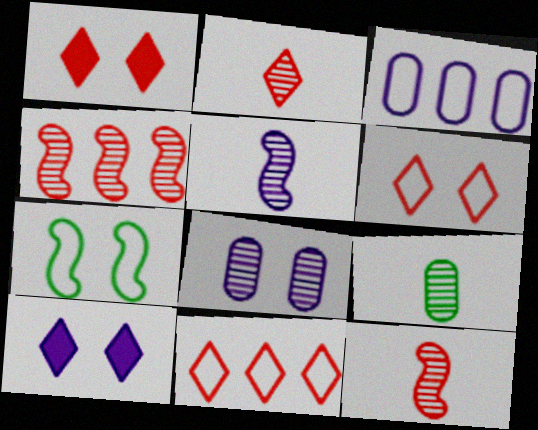[[1, 2, 11], 
[1, 7, 8], 
[2, 5, 9], 
[3, 5, 10]]